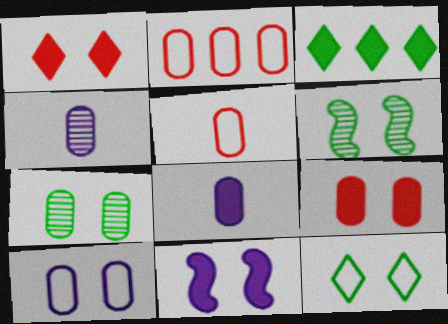[[1, 6, 10], 
[2, 7, 8], 
[7, 9, 10]]